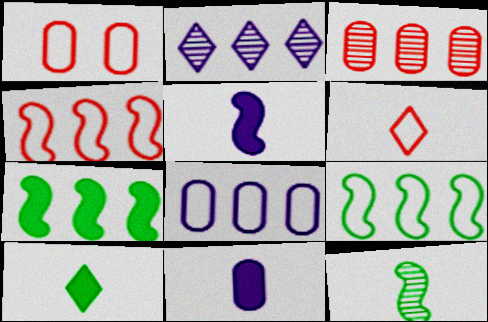[[1, 4, 6], 
[6, 11, 12]]